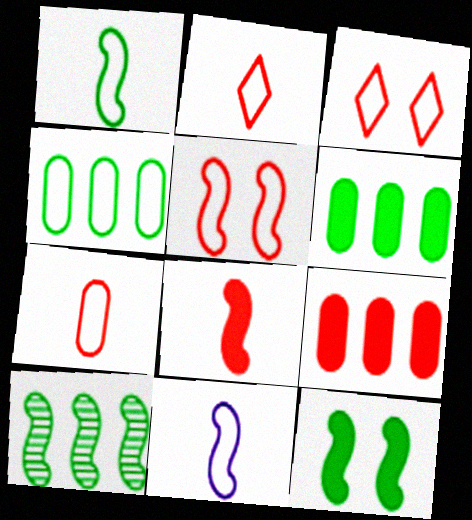[[1, 10, 12], 
[3, 4, 11]]